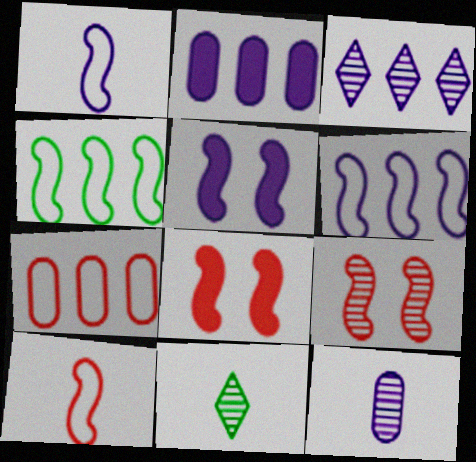[[2, 3, 6], 
[5, 7, 11]]